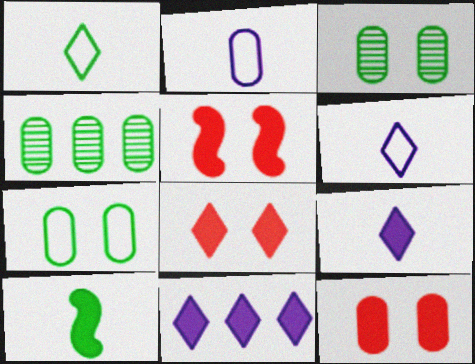[[2, 4, 12], 
[4, 5, 6], 
[5, 8, 12], 
[10, 11, 12]]